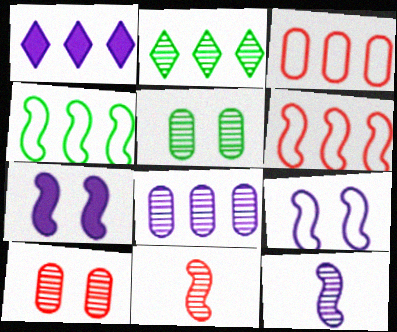[[2, 10, 12], 
[4, 7, 11]]